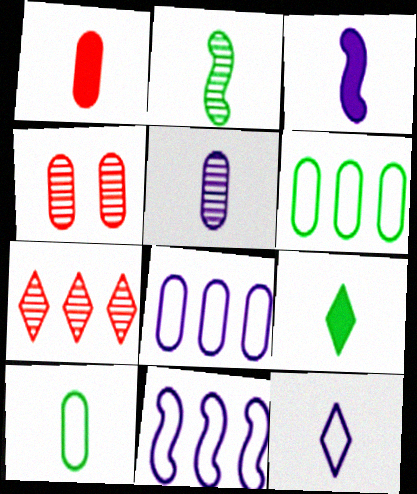[[1, 2, 12], 
[1, 3, 9], 
[1, 5, 10], 
[2, 9, 10], 
[3, 5, 12], 
[4, 9, 11]]